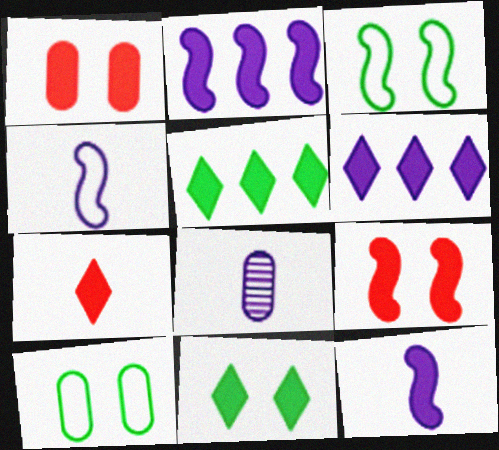[[1, 5, 12], 
[6, 7, 11]]